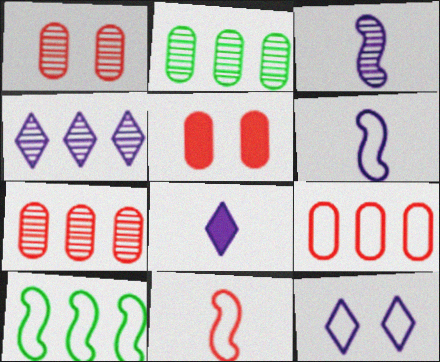[[1, 8, 10], 
[4, 8, 12]]